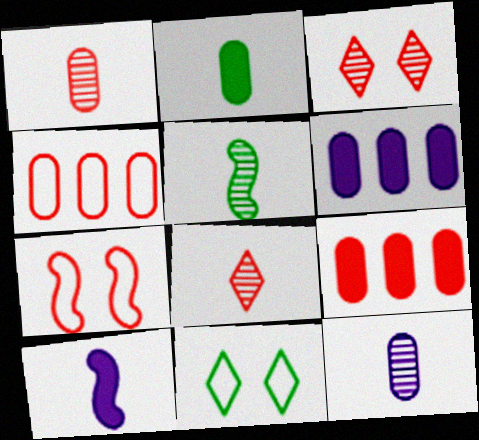[[5, 8, 12], 
[7, 8, 9]]